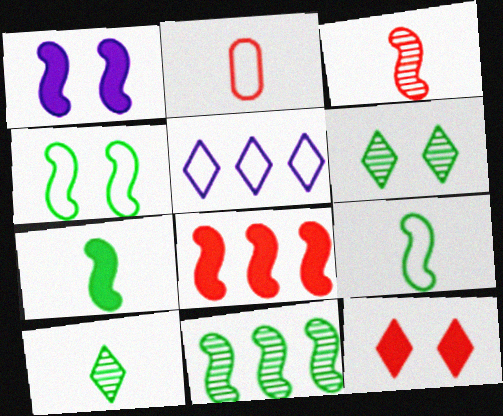[[1, 7, 8], 
[2, 4, 5], 
[4, 7, 11], 
[5, 10, 12]]